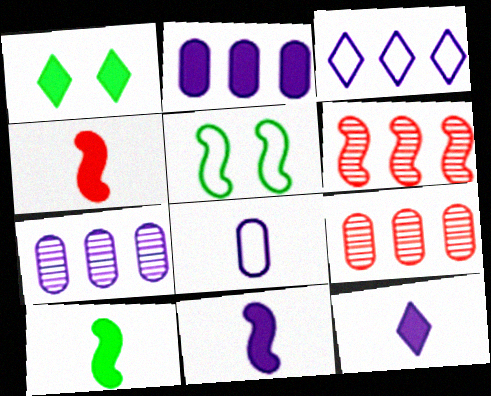[[1, 2, 4], 
[1, 6, 8], 
[4, 10, 11], 
[5, 6, 11], 
[5, 9, 12]]